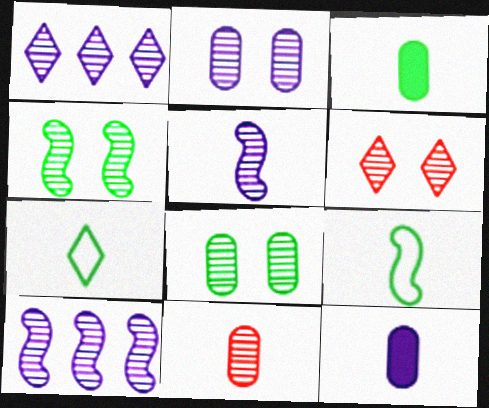[[1, 2, 5], 
[1, 4, 11], 
[2, 4, 6]]